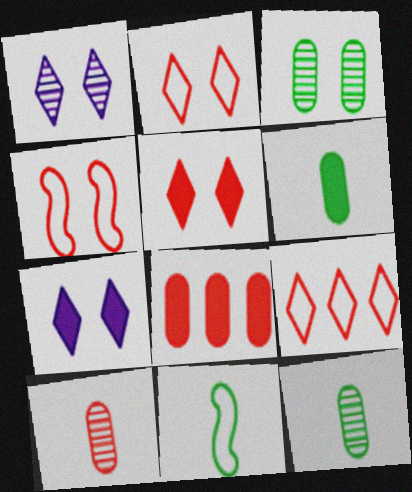[[1, 8, 11], 
[3, 4, 7]]